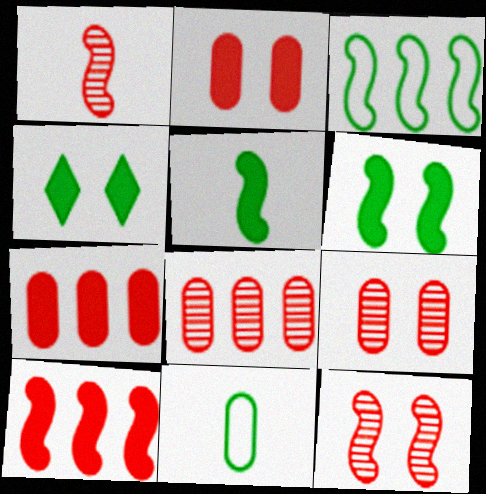[]